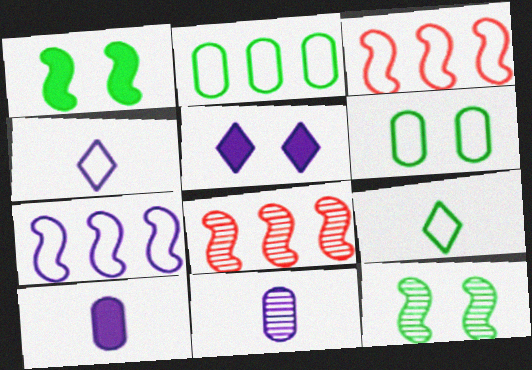[[3, 4, 6], 
[5, 7, 11]]